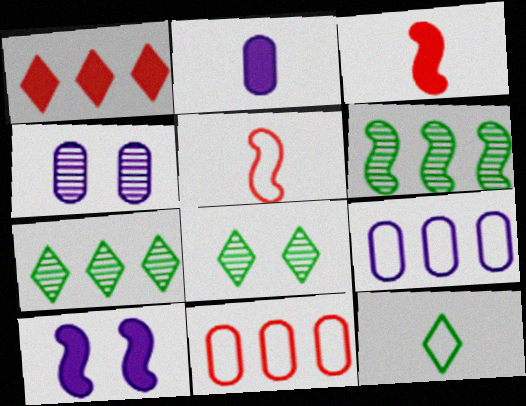[[1, 6, 9], 
[2, 4, 9], 
[3, 8, 9], 
[5, 6, 10]]